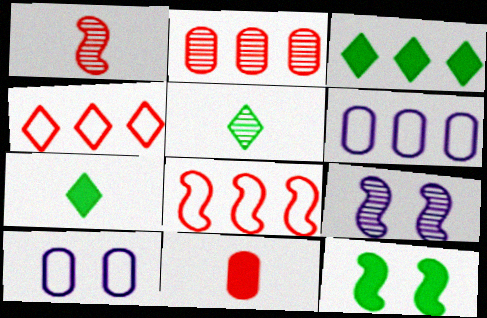[[1, 3, 10], 
[2, 5, 9]]